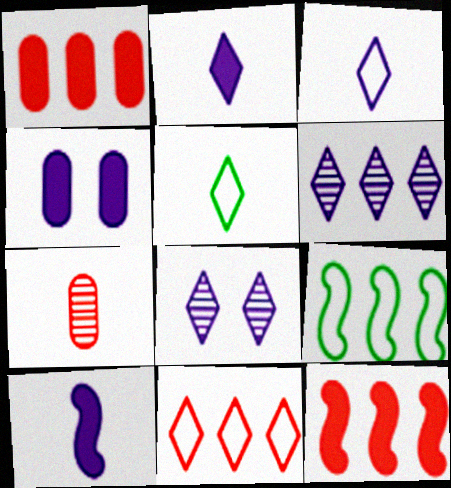[[1, 6, 9], 
[5, 7, 10]]